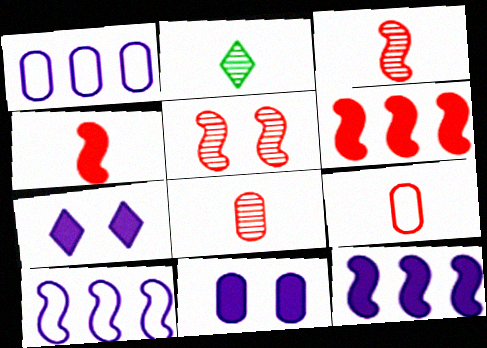[]